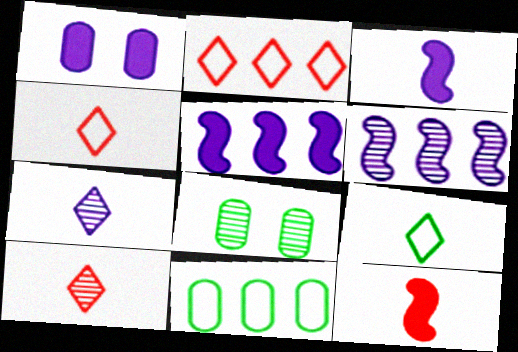[[2, 3, 8], 
[4, 5, 8], 
[6, 8, 10]]